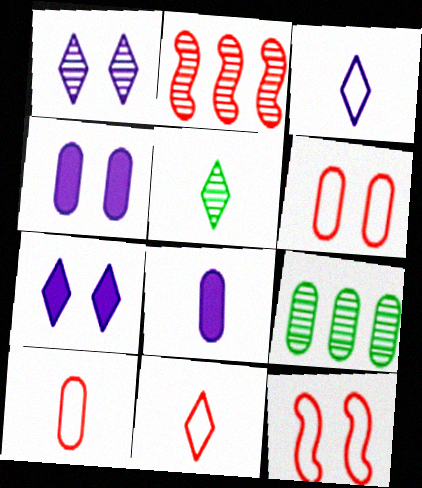[[4, 9, 10], 
[6, 8, 9]]